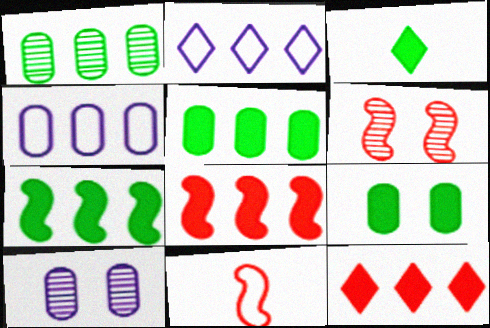[[1, 2, 8], 
[3, 4, 6], 
[3, 7, 9], 
[6, 8, 11]]